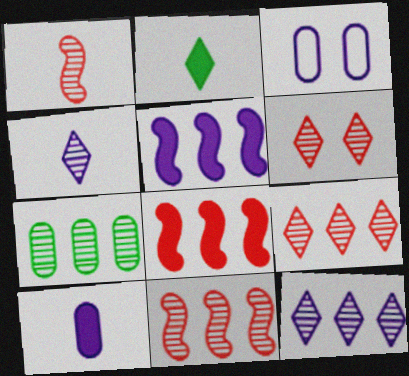[[2, 3, 11], 
[3, 4, 5], 
[7, 11, 12]]